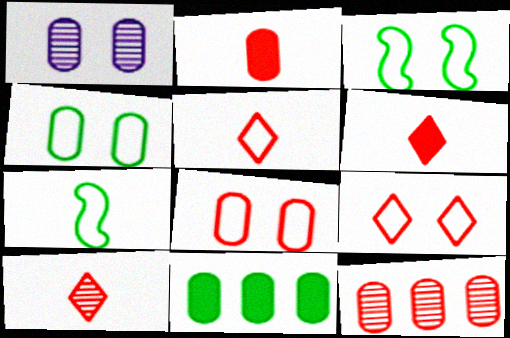[[2, 8, 12], 
[5, 6, 10]]